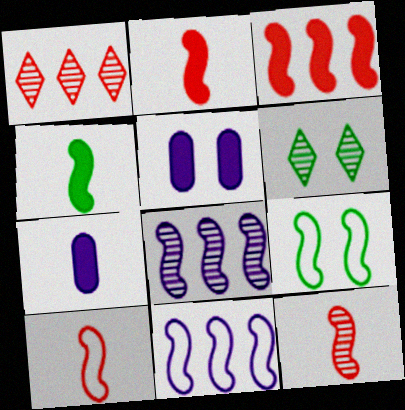[[1, 7, 9], 
[2, 8, 9], 
[2, 10, 12], 
[9, 10, 11]]